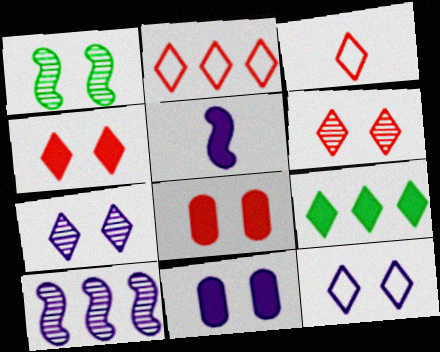[[1, 8, 12], 
[3, 7, 9], 
[5, 8, 9]]